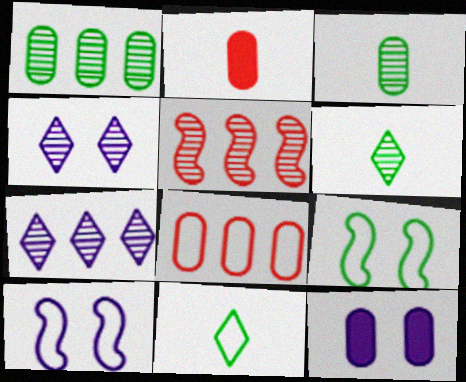[[1, 5, 7], 
[2, 7, 9], 
[3, 4, 5], 
[3, 8, 12], 
[4, 10, 12], 
[5, 11, 12], 
[8, 10, 11]]